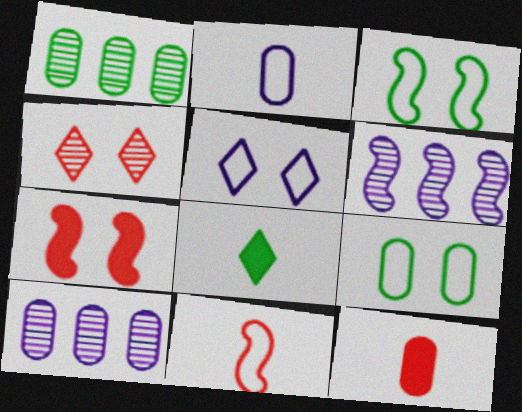[[1, 3, 8], 
[9, 10, 12]]